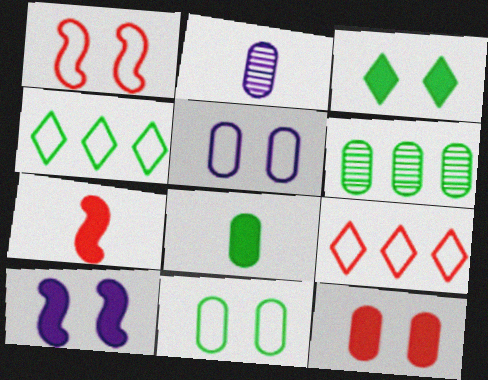[[3, 10, 12], 
[6, 8, 11]]